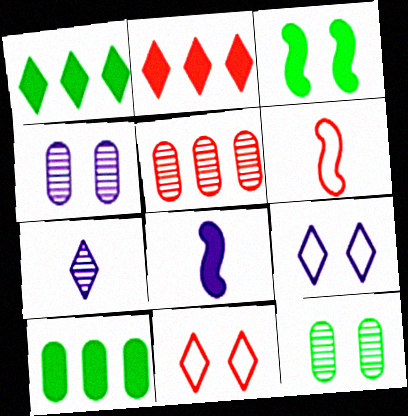[[1, 4, 6], 
[1, 7, 11], 
[3, 4, 11]]